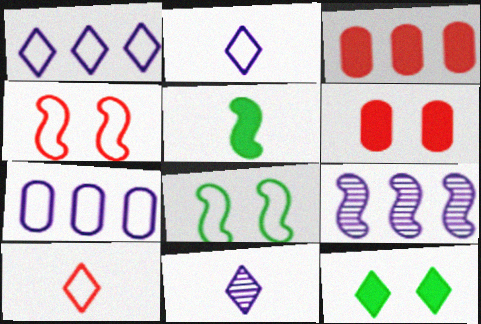[[3, 8, 11], 
[4, 5, 9], 
[7, 8, 10]]